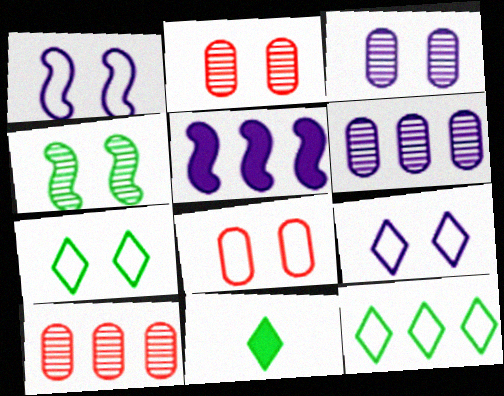[[1, 7, 8], 
[1, 10, 11], 
[5, 10, 12]]